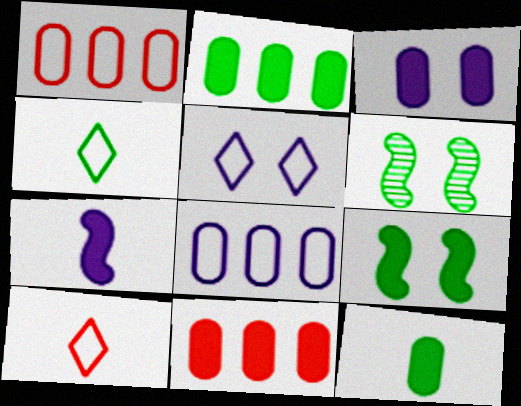[[2, 4, 6], 
[3, 11, 12]]